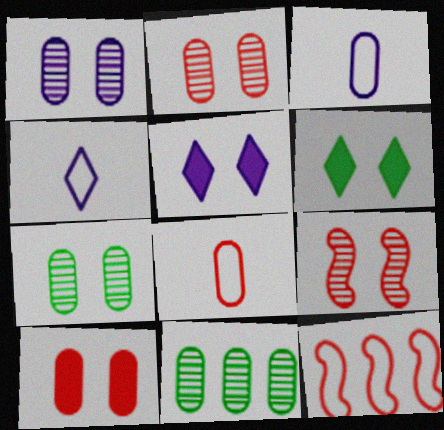[[1, 2, 7], 
[3, 10, 11]]